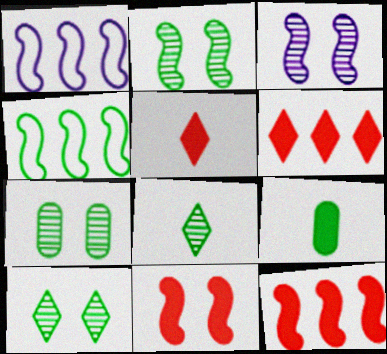[[1, 5, 7], 
[2, 7, 10], 
[4, 9, 10]]